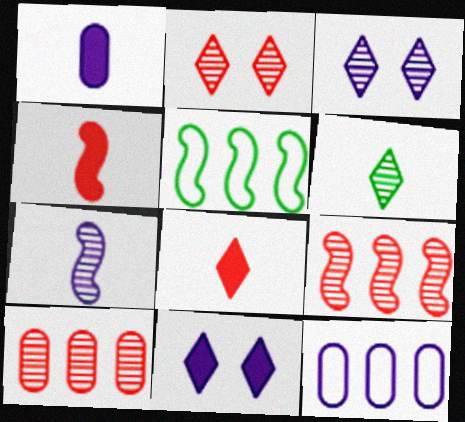[[1, 2, 5], 
[7, 11, 12]]